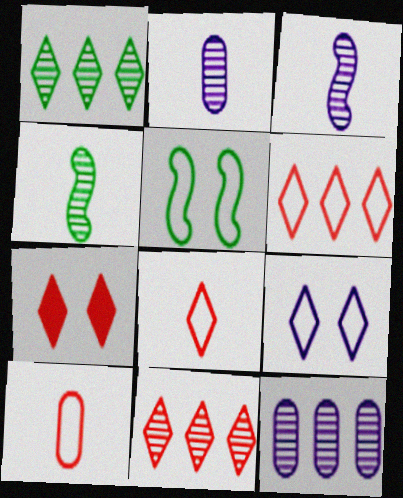[[7, 8, 11]]